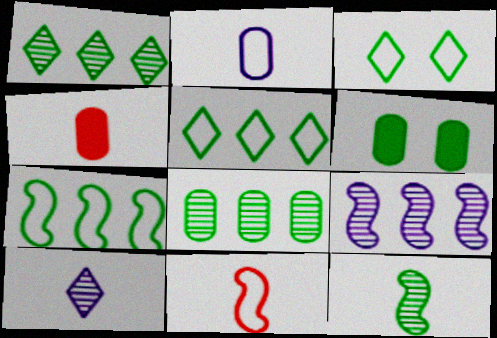[[3, 4, 9], 
[5, 6, 12]]